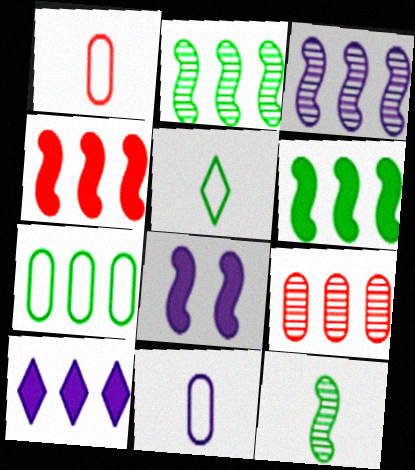[[5, 8, 9]]